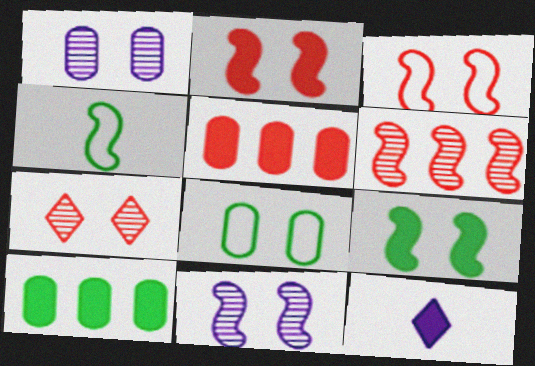[[2, 10, 12], 
[3, 9, 11], 
[5, 9, 12], 
[6, 8, 12]]